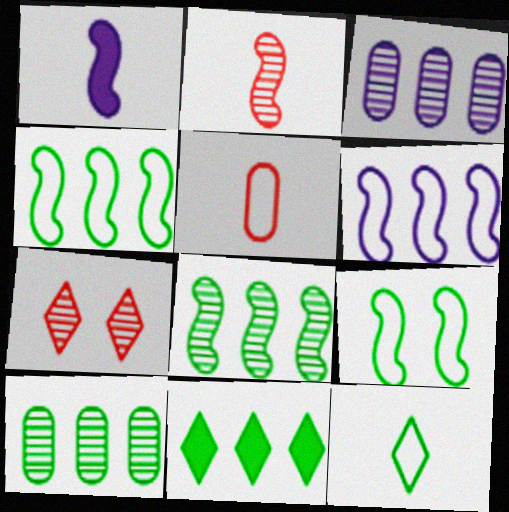[[4, 10, 11]]